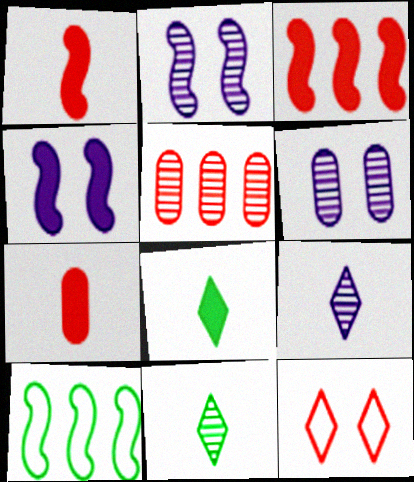[[1, 2, 10], 
[1, 5, 12], 
[2, 5, 11]]